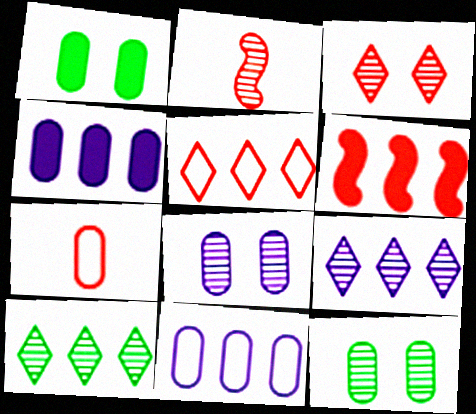[[2, 8, 10], 
[2, 9, 12], 
[3, 6, 7], 
[4, 7, 12], 
[6, 10, 11]]